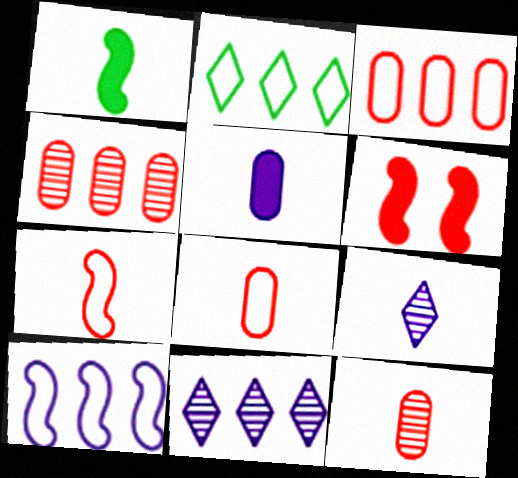[[1, 8, 9], 
[2, 3, 10]]